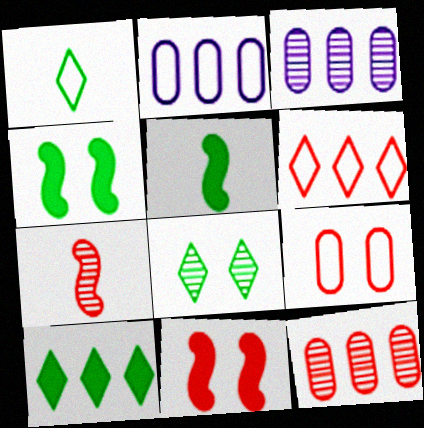[[1, 3, 11], 
[1, 8, 10], 
[3, 7, 8]]